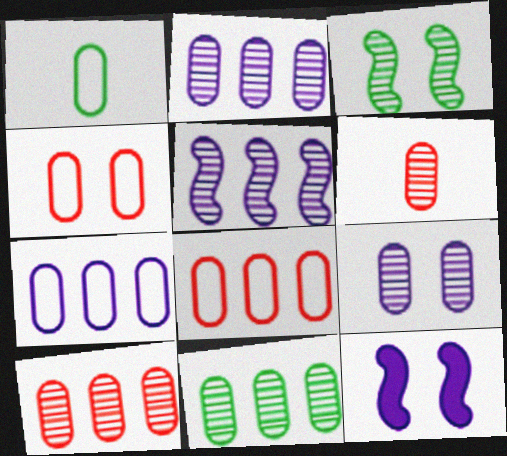[[1, 4, 7], 
[2, 10, 11], 
[6, 9, 11]]